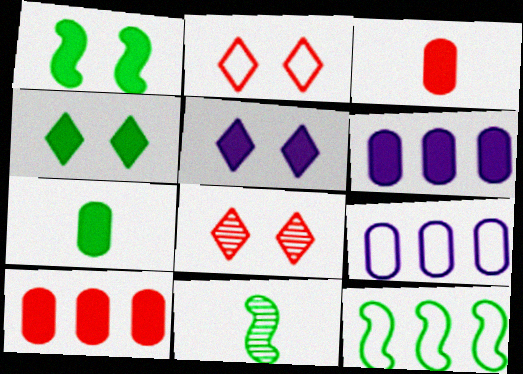[[1, 11, 12], 
[2, 6, 11]]